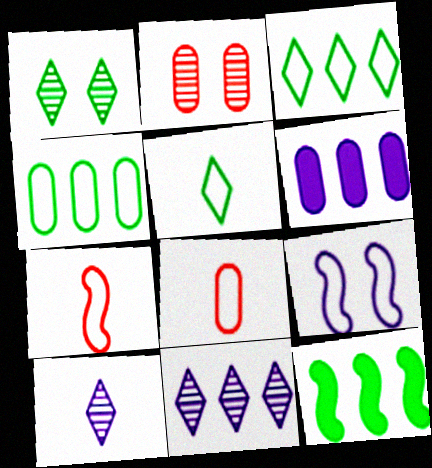[[1, 6, 7], 
[3, 8, 9], 
[6, 9, 10]]